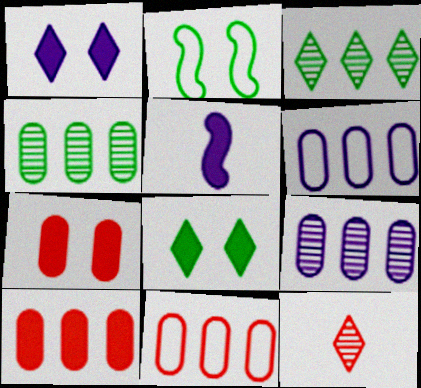[[4, 6, 10], 
[5, 8, 10]]